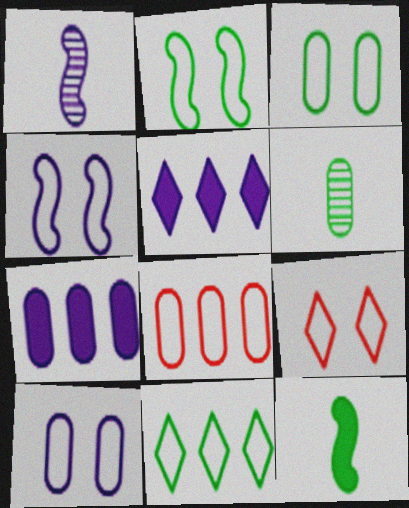[[1, 5, 10], 
[2, 9, 10], 
[3, 4, 9]]